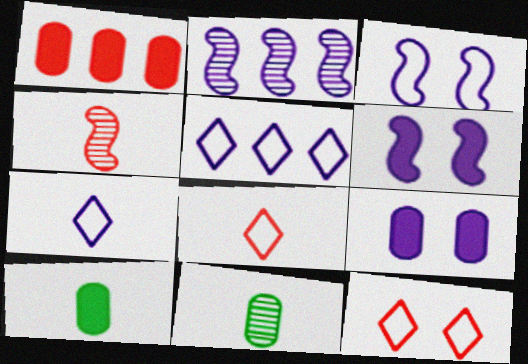[[1, 4, 12], 
[1, 9, 10], 
[2, 7, 9], 
[2, 10, 12], 
[4, 7, 10]]